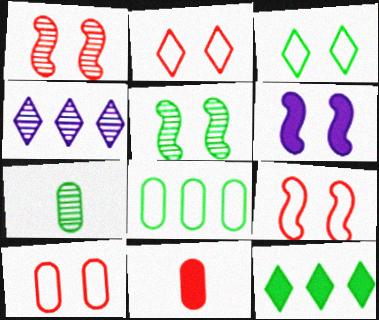[[1, 4, 7], 
[2, 9, 10], 
[5, 6, 9], 
[6, 11, 12]]